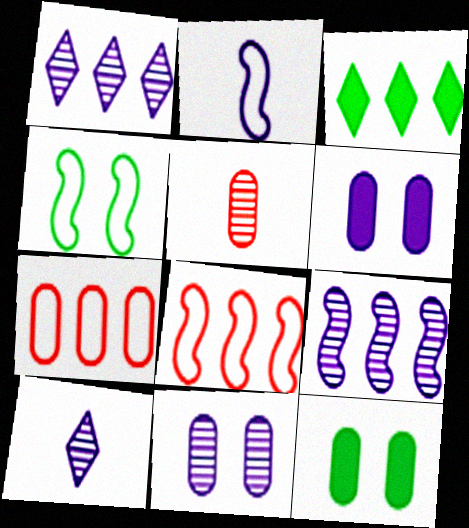[[1, 2, 6], 
[2, 4, 8], 
[3, 7, 9], 
[8, 10, 12], 
[9, 10, 11]]